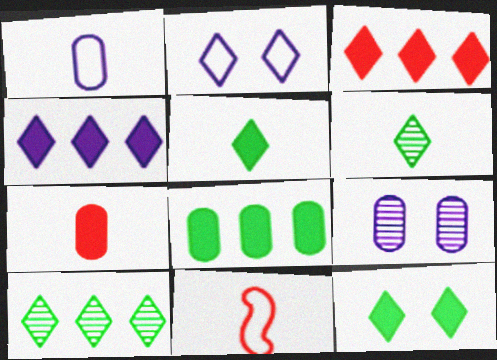[[2, 3, 6]]